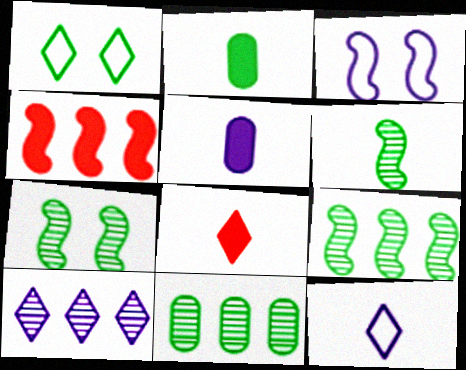[[1, 2, 9], 
[1, 8, 10], 
[3, 4, 6], 
[3, 5, 10], 
[3, 8, 11], 
[6, 7, 9]]